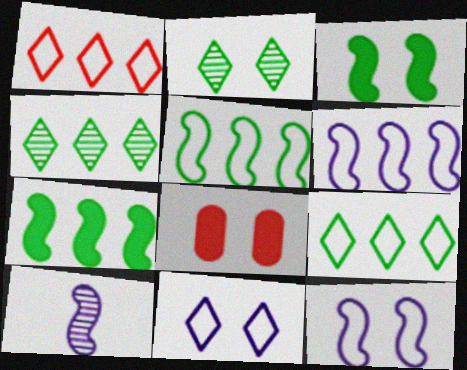[[2, 8, 12], 
[8, 9, 10]]